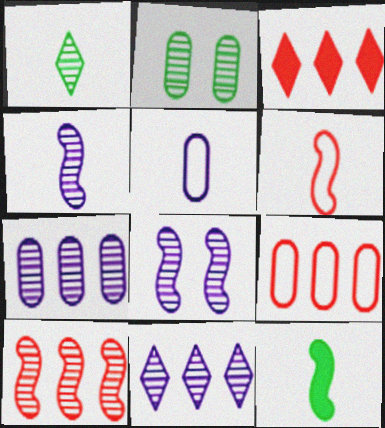[[3, 9, 10], 
[4, 6, 12]]